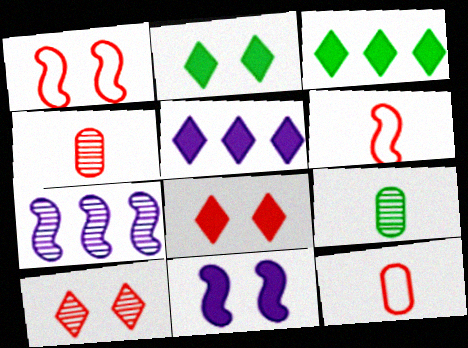[[1, 5, 9], 
[2, 7, 12], 
[7, 9, 10]]